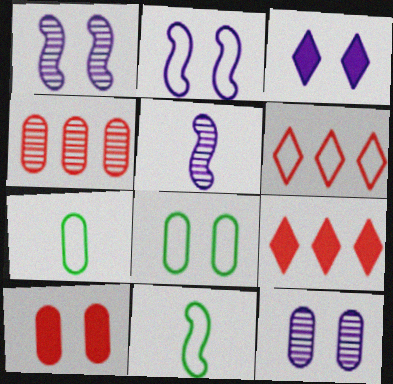[[1, 7, 9], 
[2, 3, 12], 
[2, 6, 7], 
[3, 4, 11], 
[5, 8, 9], 
[8, 10, 12], 
[9, 11, 12]]